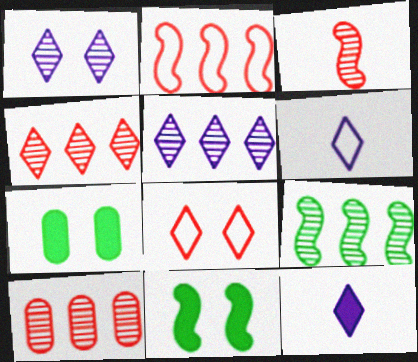[[5, 9, 10], 
[6, 10, 11]]